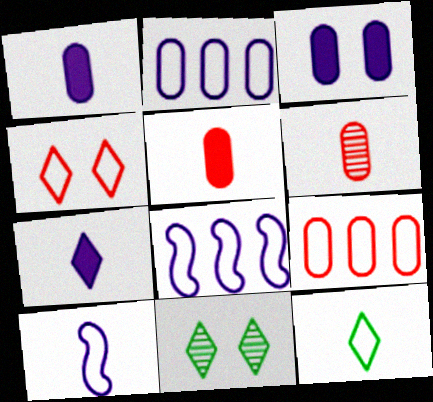[[5, 8, 11]]